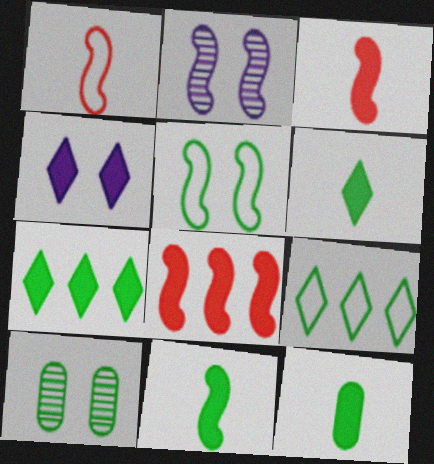[[4, 8, 12], 
[6, 11, 12], 
[9, 10, 11]]